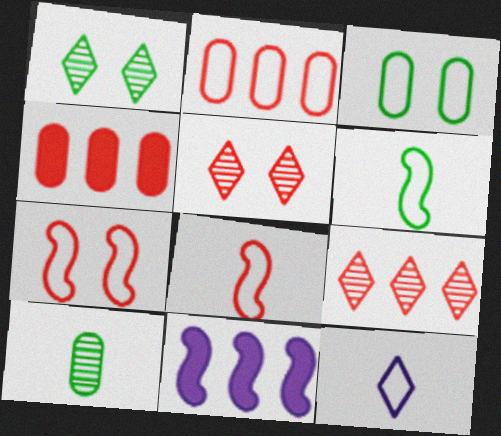[[4, 5, 8]]